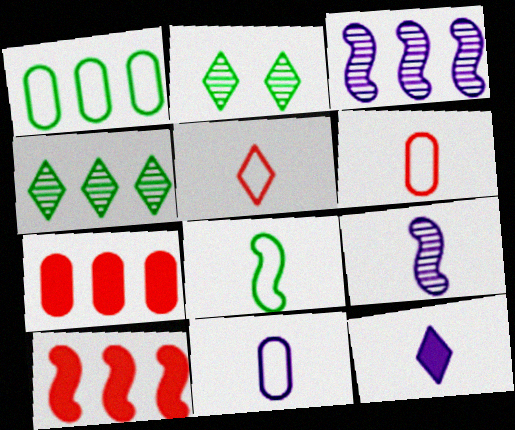[[2, 10, 11], 
[5, 8, 11], 
[9, 11, 12]]